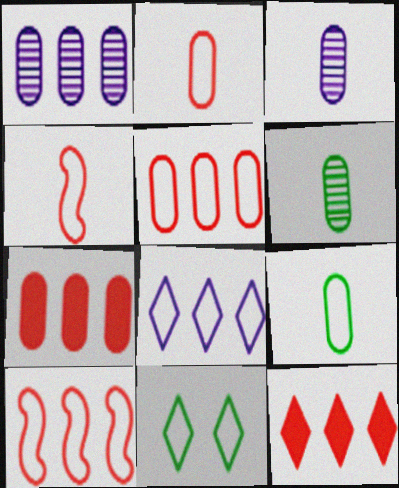[]